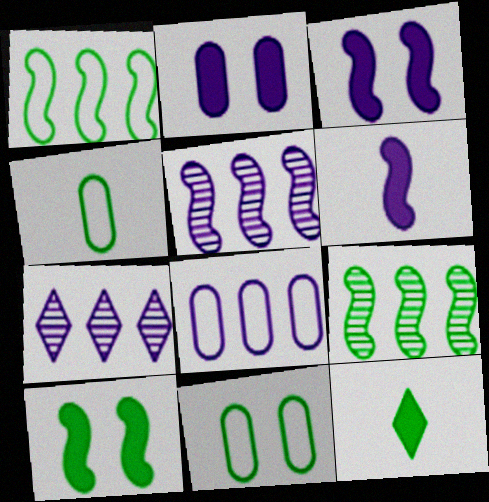[[9, 11, 12]]